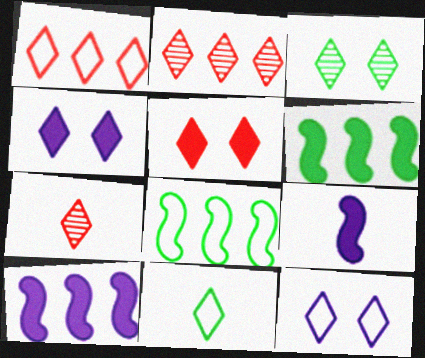[[1, 5, 7], 
[1, 11, 12], 
[2, 4, 11], 
[3, 5, 12]]